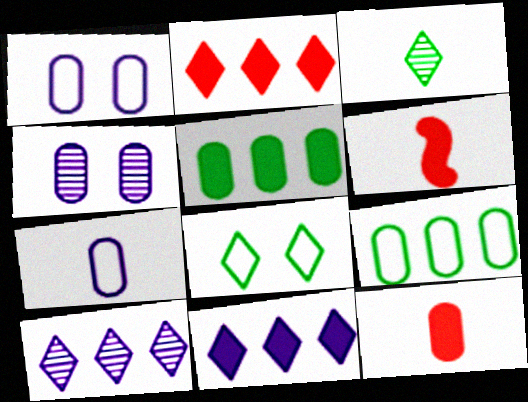[[3, 6, 7], 
[4, 9, 12]]